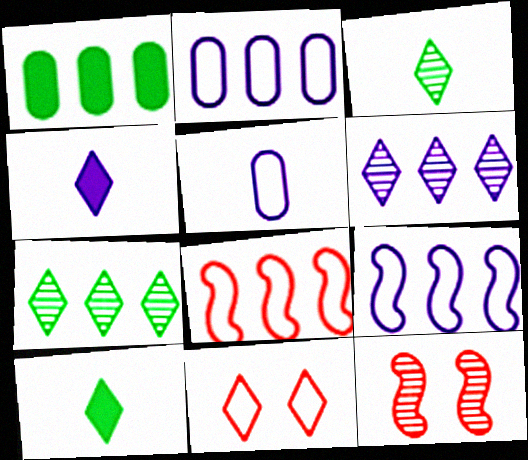[[1, 6, 8], 
[2, 10, 12], 
[4, 7, 11], 
[6, 10, 11]]